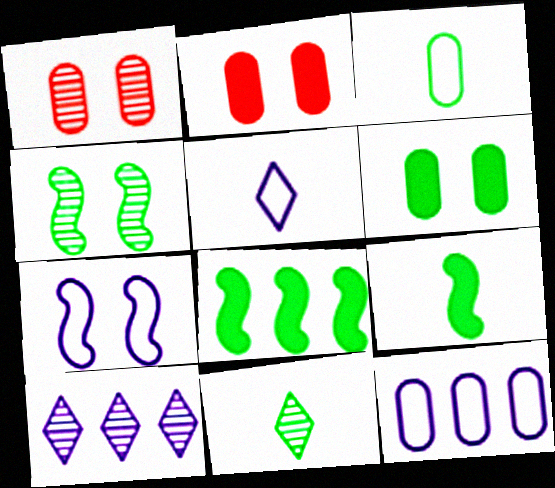[[1, 5, 8], 
[3, 9, 11], 
[5, 7, 12]]